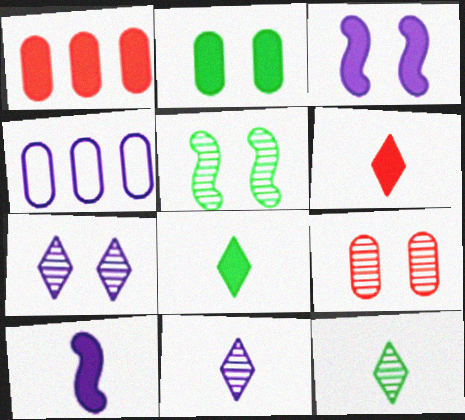[[1, 3, 8], 
[3, 4, 11], 
[4, 5, 6], 
[4, 7, 10], 
[5, 7, 9]]